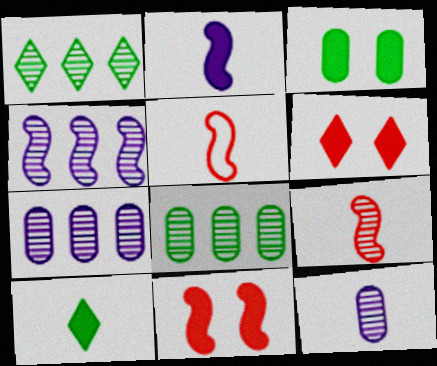[[5, 10, 12]]